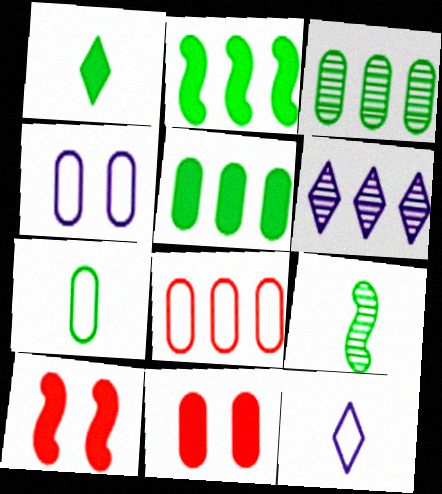[[1, 7, 9], 
[2, 6, 8], 
[3, 10, 12], 
[4, 7, 8], 
[6, 7, 10]]